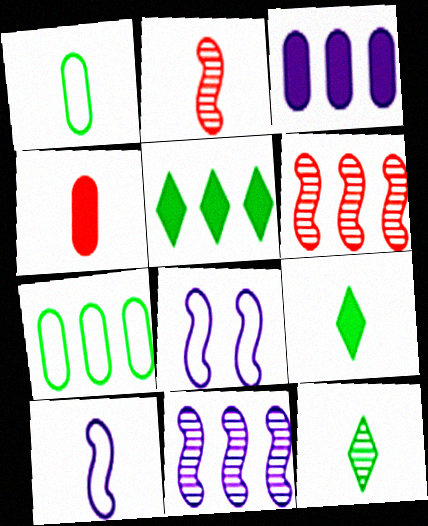[[4, 10, 12]]